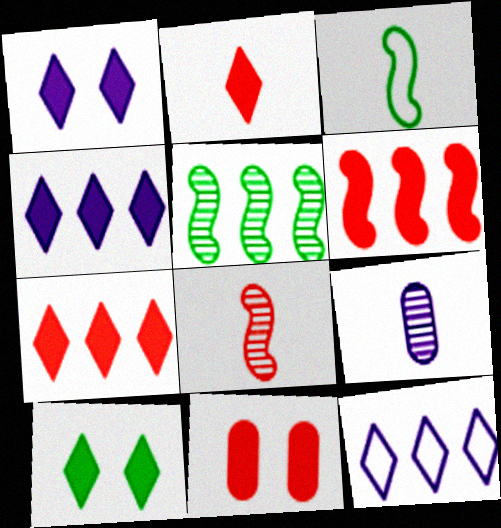[[2, 3, 9], 
[2, 4, 10], 
[2, 6, 11]]